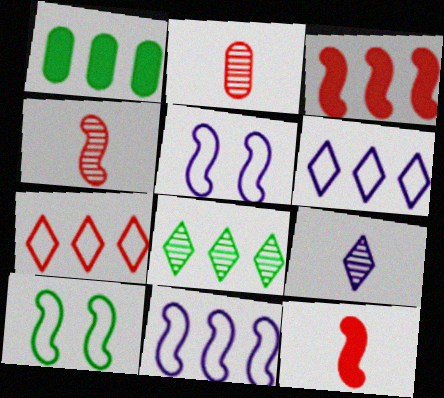[]